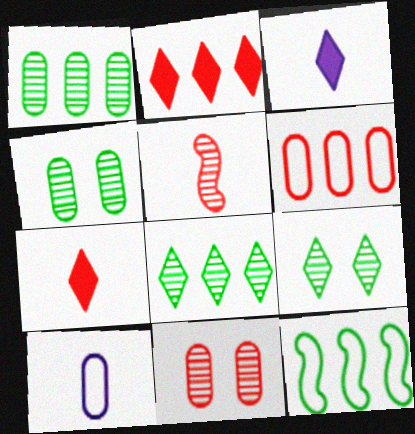[[3, 11, 12]]